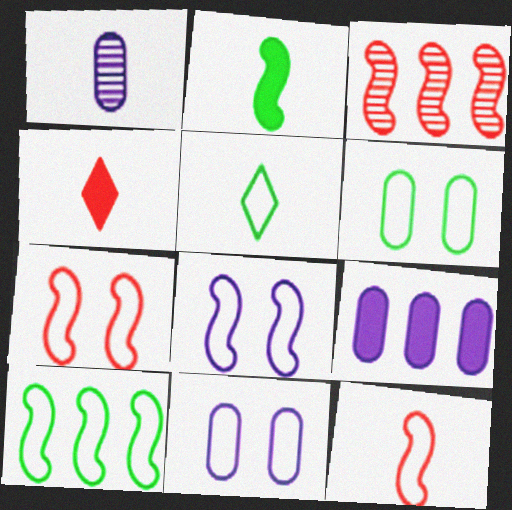[[1, 9, 11], 
[2, 3, 8], 
[5, 6, 10], 
[8, 10, 12]]